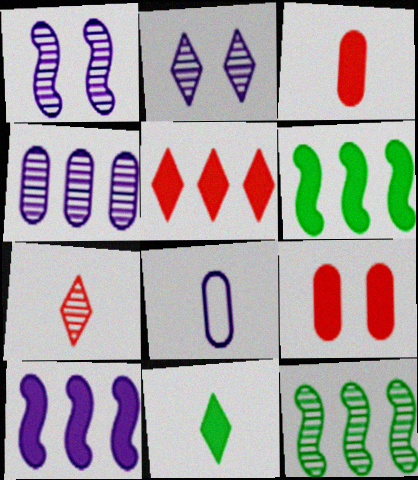[[2, 8, 10], 
[9, 10, 11]]